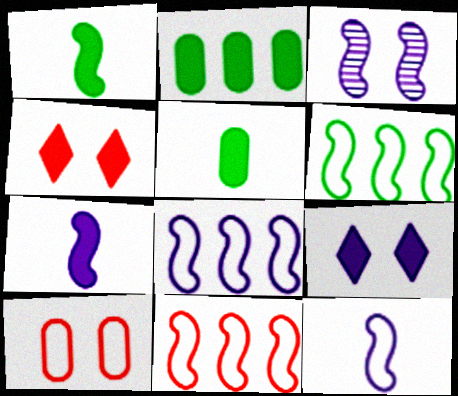[[1, 3, 11], 
[2, 4, 7], 
[3, 7, 8], 
[6, 8, 11]]